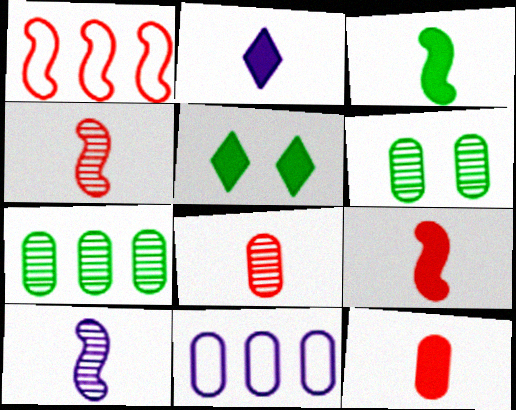[[1, 2, 6], 
[2, 3, 12], 
[4, 5, 11], 
[6, 11, 12]]